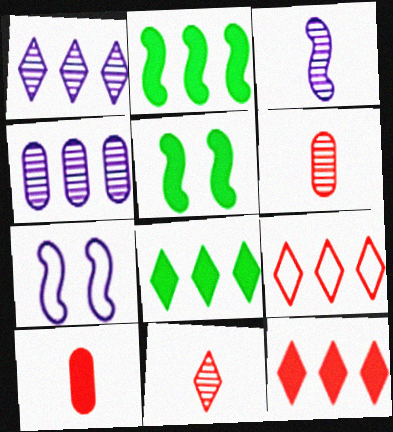[[1, 8, 9], 
[2, 4, 9], 
[6, 7, 8]]